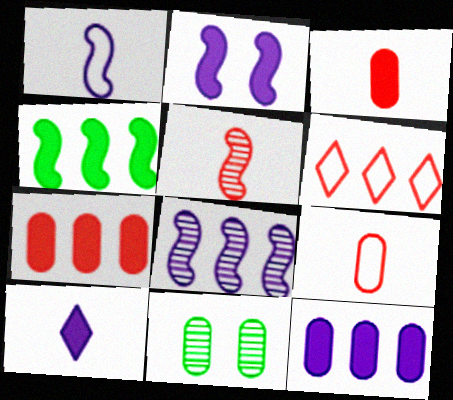[[1, 2, 8], 
[2, 10, 12], 
[9, 11, 12]]